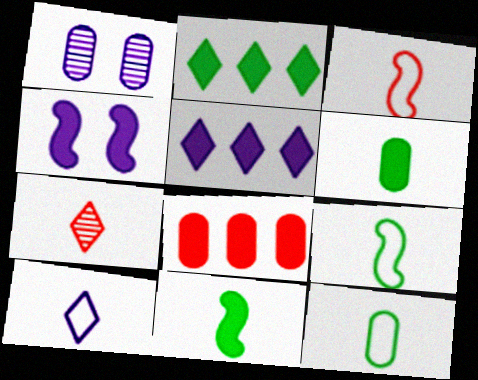[[1, 2, 3], 
[1, 8, 12], 
[3, 10, 12]]